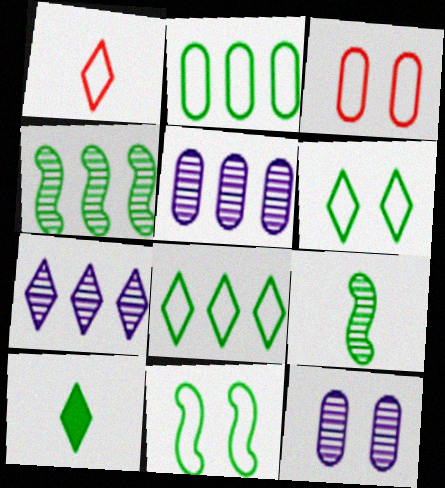[]